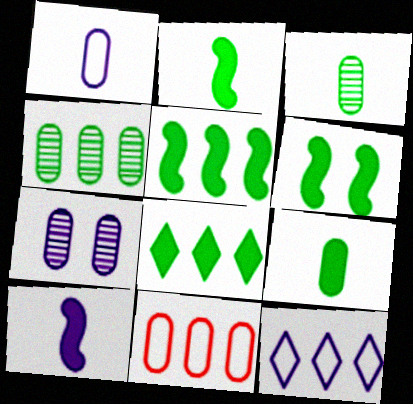[[2, 5, 6], 
[6, 8, 9], 
[7, 9, 11], 
[7, 10, 12]]